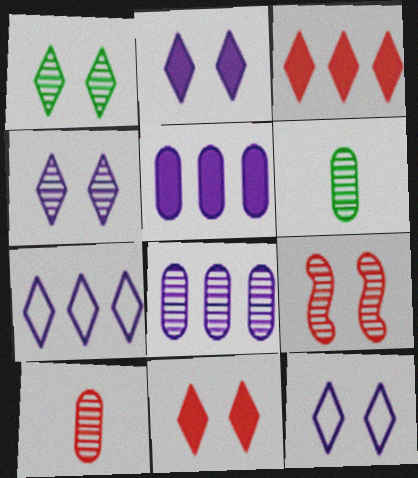[[1, 11, 12], 
[2, 4, 12]]